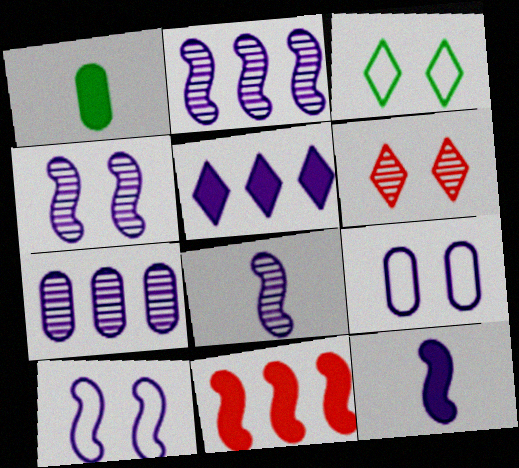[[2, 4, 8], 
[2, 10, 12], 
[5, 8, 9]]